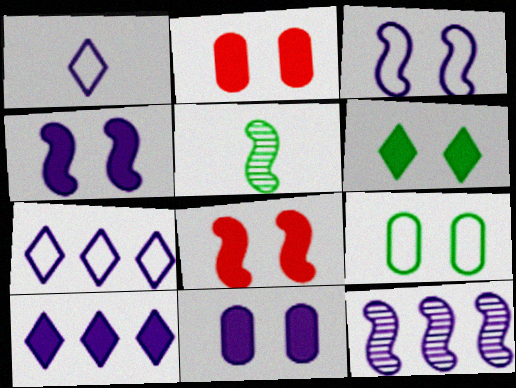[[1, 11, 12], 
[2, 4, 6], 
[2, 5, 7], 
[6, 8, 11]]